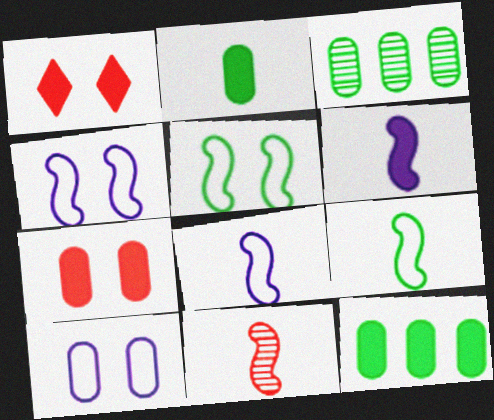[[1, 3, 8], 
[1, 6, 12], 
[6, 9, 11]]